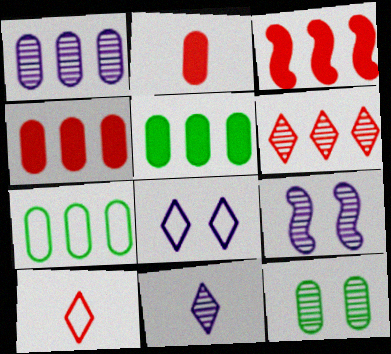[[1, 4, 7], 
[1, 9, 11], 
[5, 9, 10]]